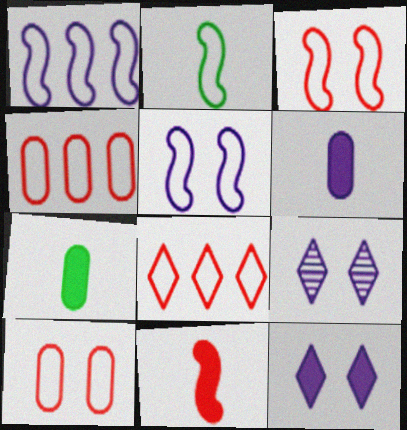[[1, 2, 3], 
[1, 6, 9]]